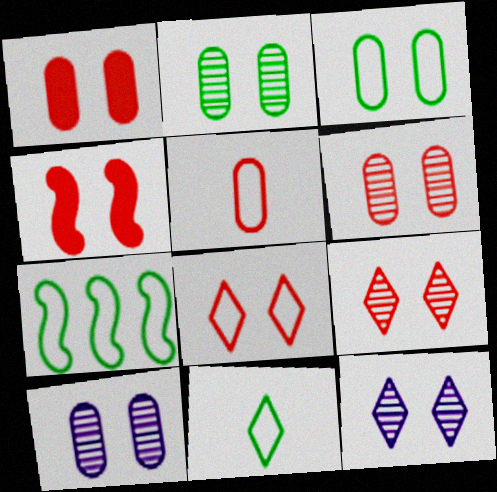[[1, 3, 10], 
[2, 6, 10], 
[3, 4, 12], 
[3, 7, 11], 
[4, 6, 8]]